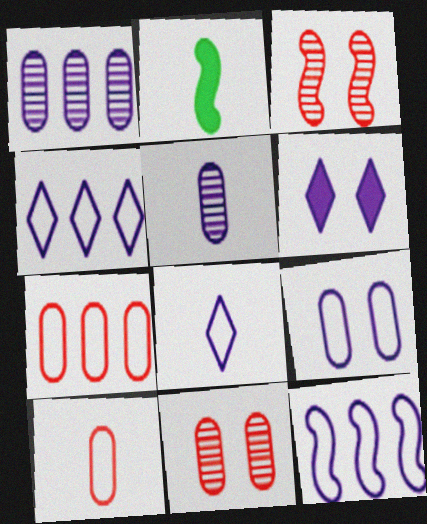[[2, 3, 12], 
[2, 4, 11], 
[5, 6, 12], 
[8, 9, 12]]